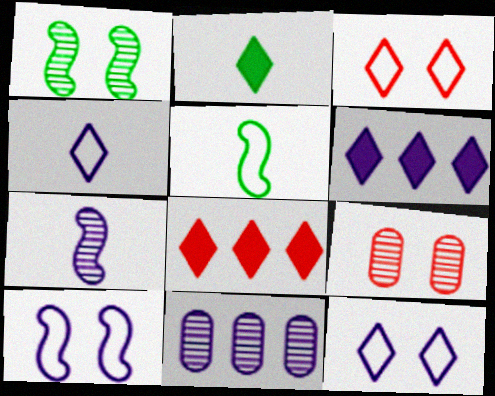[[5, 6, 9]]